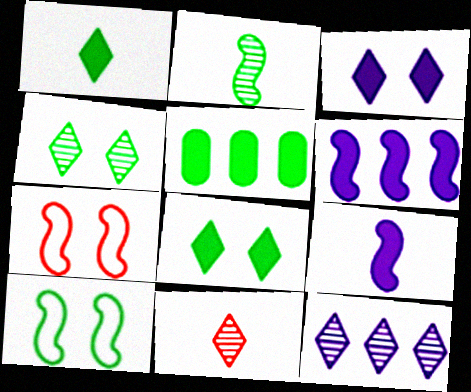[[2, 6, 7], 
[4, 11, 12]]